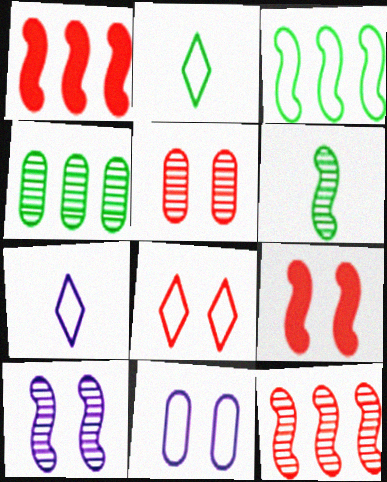[[4, 7, 9], 
[5, 8, 9], 
[6, 10, 12]]